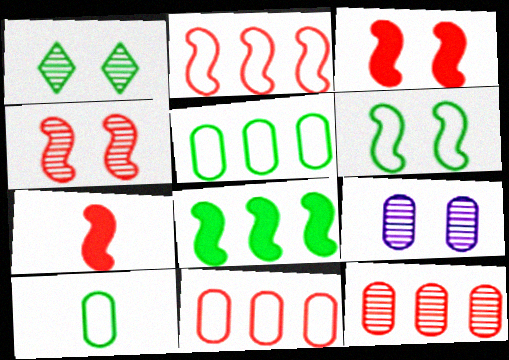[[1, 4, 9], 
[1, 8, 10], 
[2, 4, 7]]